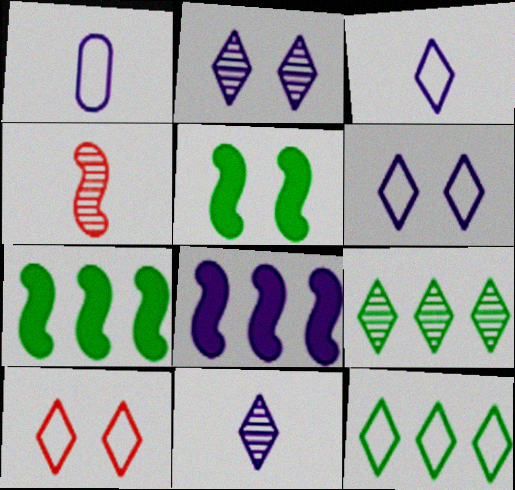[[1, 2, 8], 
[3, 10, 12]]